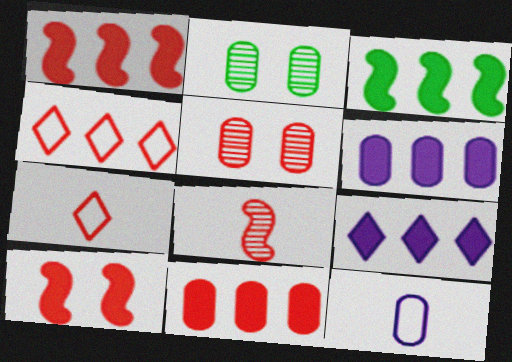[[1, 5, 7], 
[2, 11, 12], 
[3, 9, 11]]